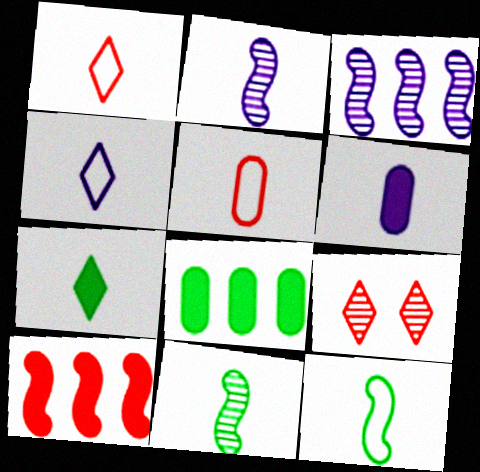[[1, 6, 11], 
[2, 4, 6], 
[2, 5, 7], 
[4, 5, 12], 
[5, 9, 10]]